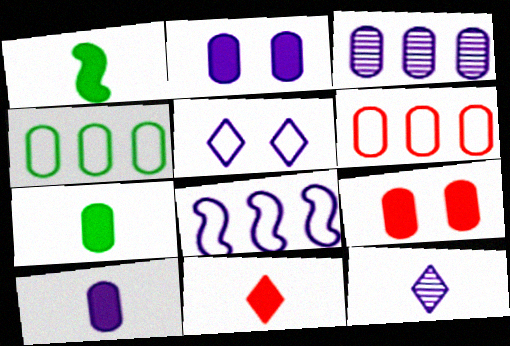[[1, 10, 11], 
[2, 8, 12]]